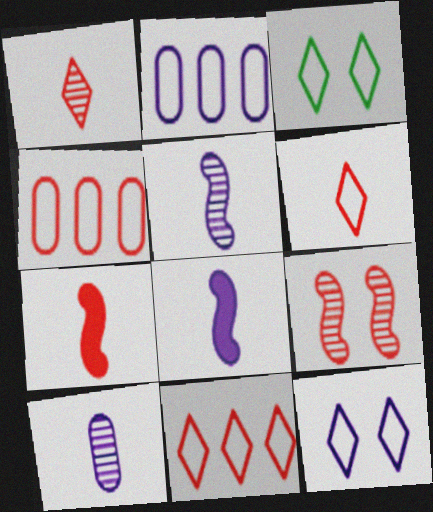[]